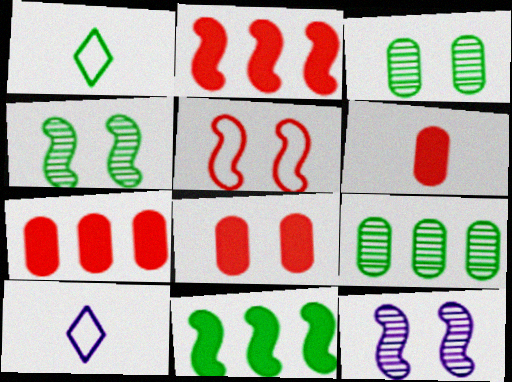[[1, 3, 11], 
[1, 7, 12], 
[2, 3, 10], 
[4, 7, 10], 
[6, 7, 8]]